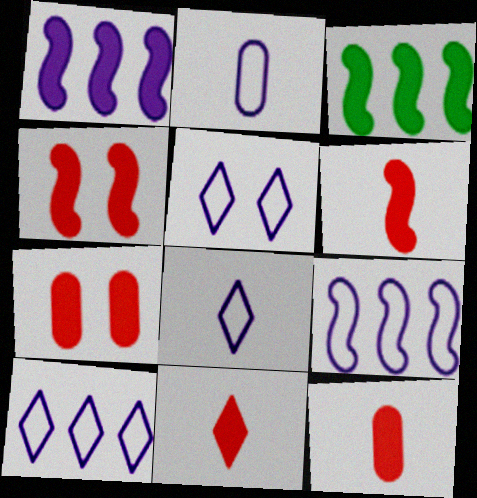[[2, 5, 9], 
[5, 8, 10], 
[6, 11, 12]]